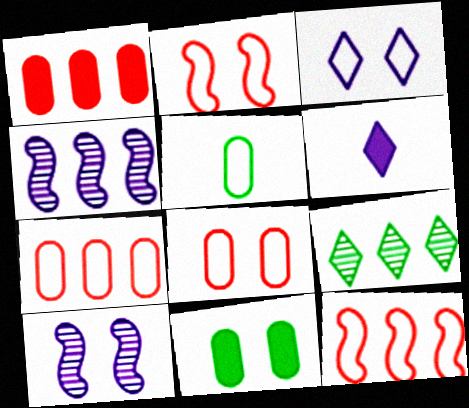[[3, 5, 12]]